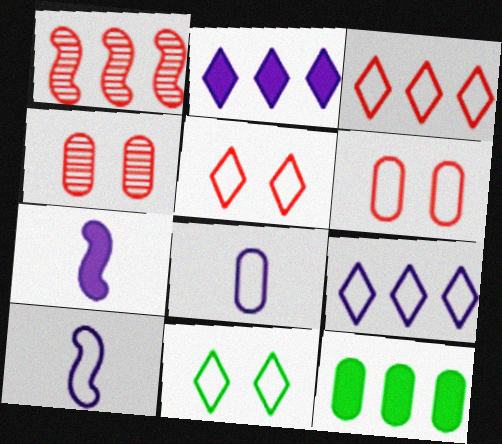[[1, 9, 12], 
[4, 8, 12]]